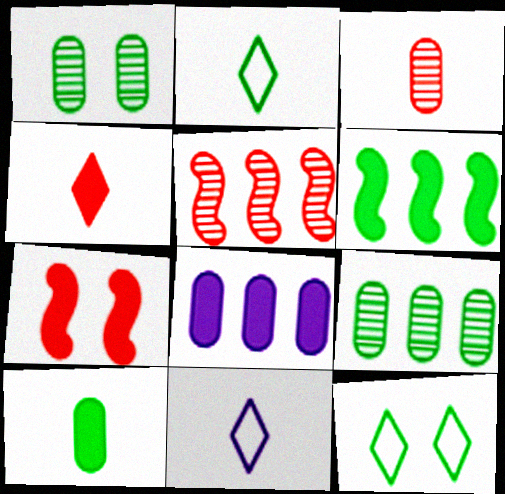[[1, 2, 6], 
[7, 9, 11]]